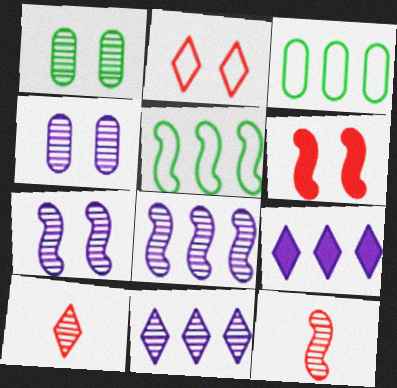[[1, 8, 10], 
[1, 11, 12]]